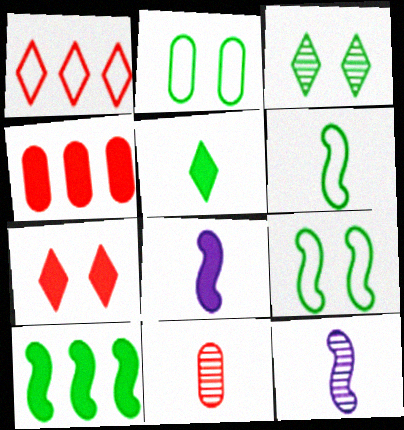[]